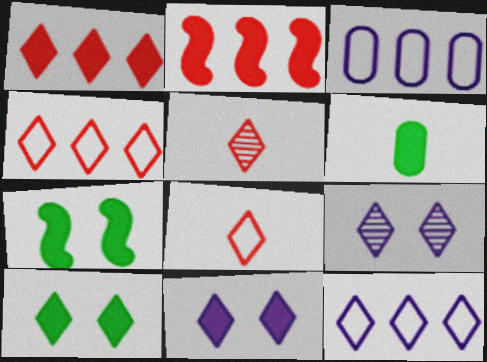[[2, 6, 11], 
[3, 5, 7], 
[5, 10, 12]]